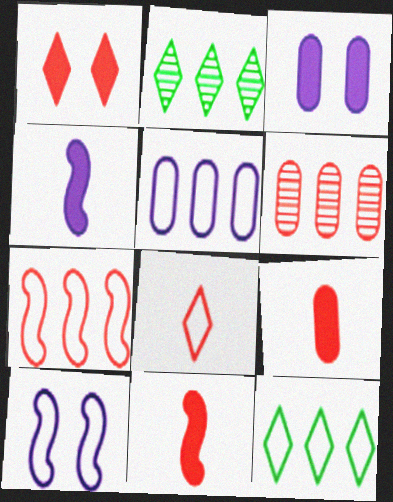[[2, 9, 10], 
[5, 7, 12]]